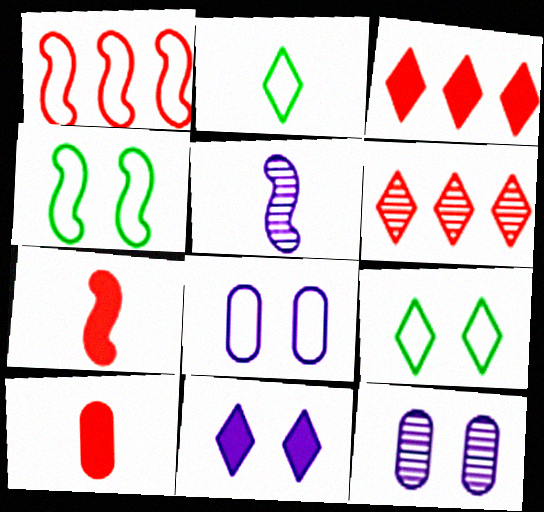[[1, 2, 8], 
[2, 5, 10], 
[2, 6, 11]]